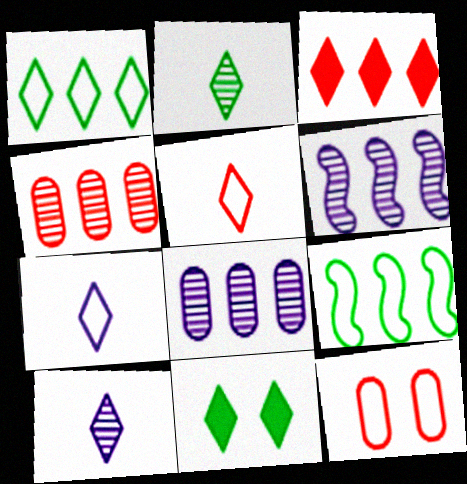[[1, 2, 11], 
[3, 8, 9], 
[7, 9, 12]]